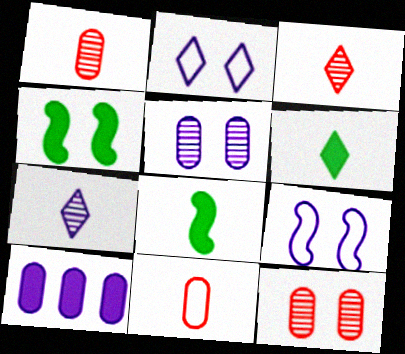[[2, 4, 12], 
[7, 8, 11], 
[7, 9, 10]]